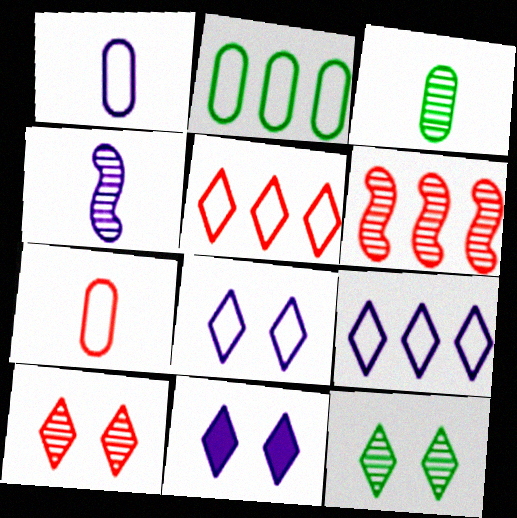[]